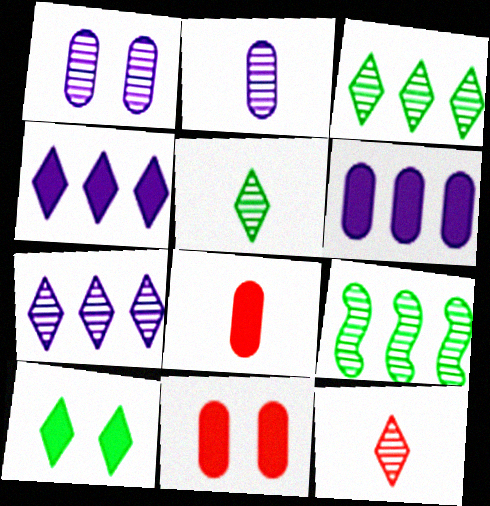[[1, 9, 12]]